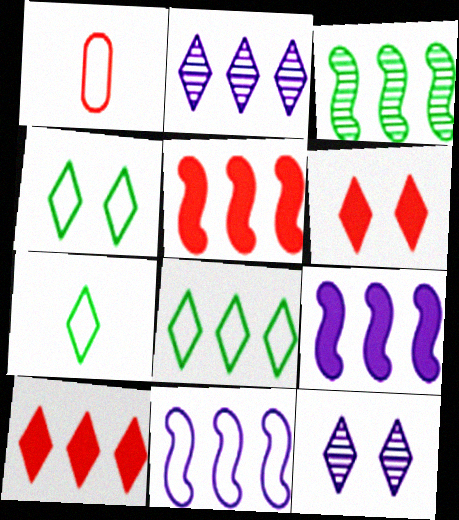[[1, 4, 11], 
[2, 6, 7], 
[2, 8, 10], 
[3, 5, 11], 
[4, 6, 12], 
[4, 7, 8], 
[7, 10, 12]]